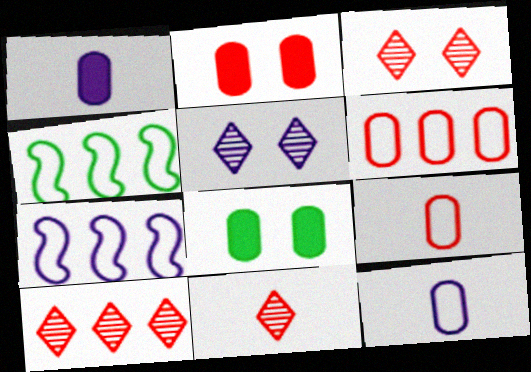[[1, 3, 4], 
[1, 5, 7], 
[3, 10, 11], 
[7, 8, 11]]